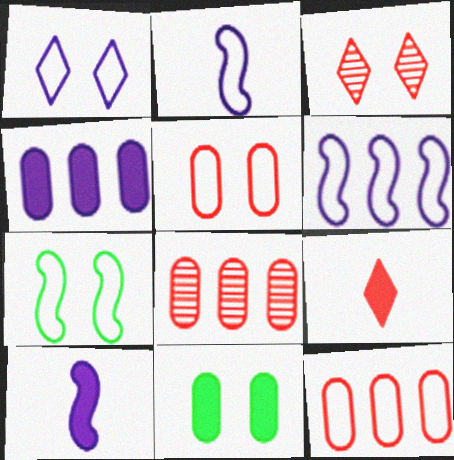[[1, 5, 7]]